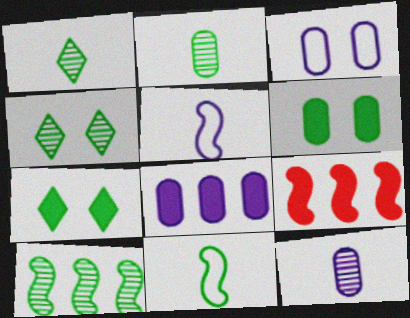[[1, 3, 9], 
[2, 4, 10], 
[3, 8, 12]]